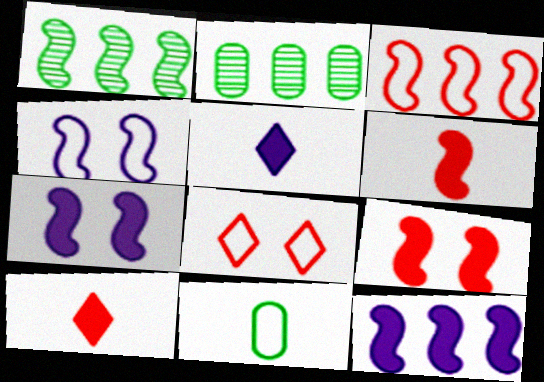[[1, 3, 12], 
[1, 4, 6], 
[2, 4, 10]]